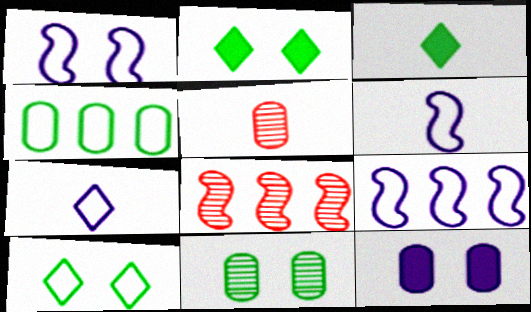[[1, 6, 9], 
[2, 5, 9], 
[3, 5, 6], 
[4, 5, 12]]